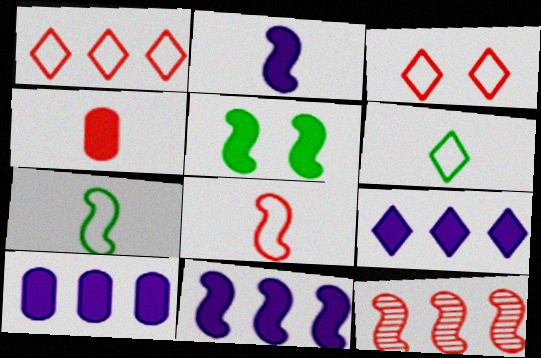[[3, 4, 12], 
[4, 5, 9], 
[9, 10, 11]]